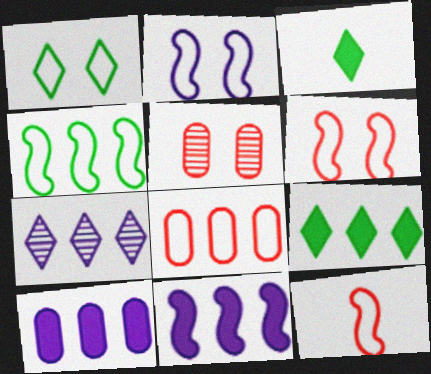[[2, 4, 12]]